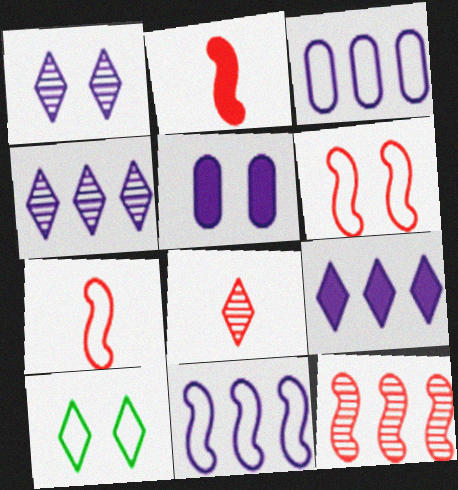[[2, 6, 12], 
[3, 7, 10], 
[8, 9, 10]]